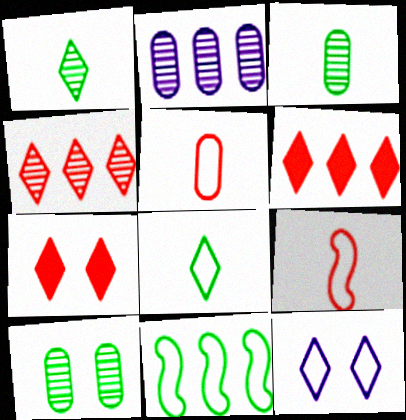[[1, 6, 12], 
[2, 6, 11], 
[5, 11, 12]]